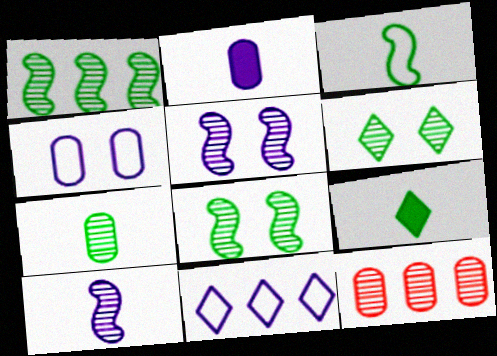[[1, 6, 7], 
[2, 5, 11], 
[3, 7, 9], 
[6, 10, 12]]